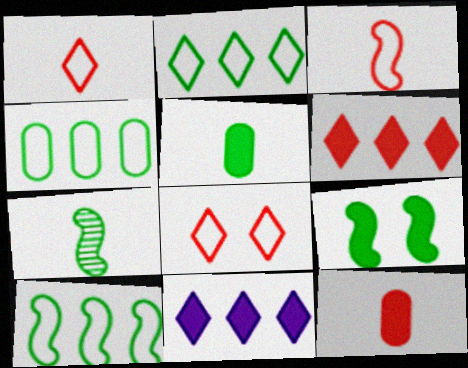[[2, 4, 10], 
[7, 9, 10], 
[9, 11, 12]]